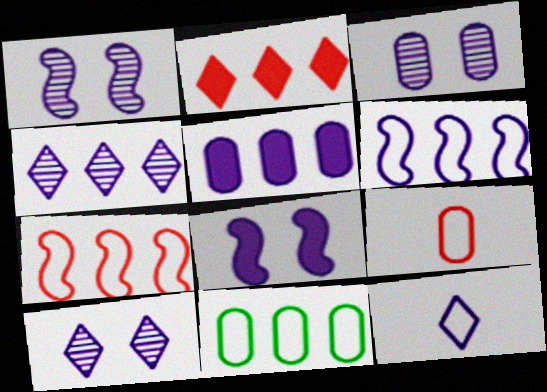[[1, 3, 10], 
[1, 5, 12], 
[4, 5, 6]]